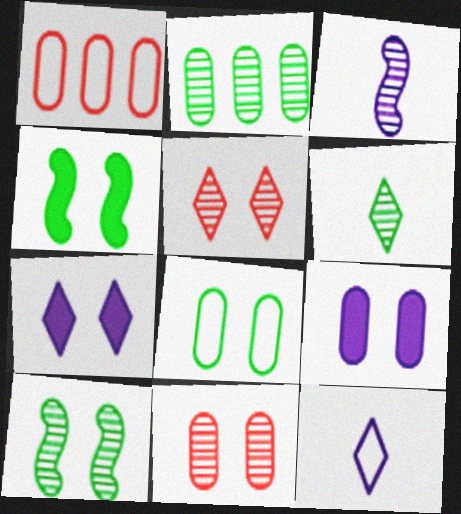[[2, 3, 5], 
[2, 6, 10], 
[8, 9, 11]]